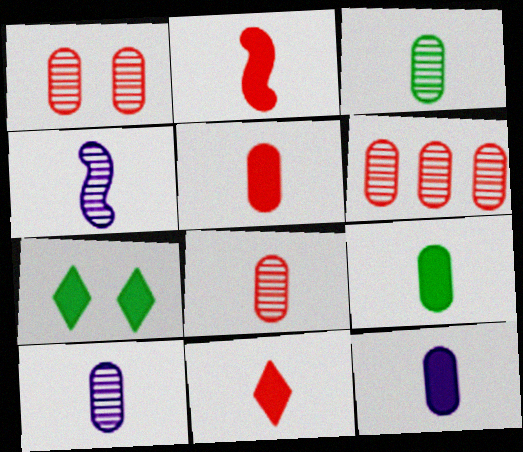[[1, 6, 8], 
[2, 5, 11], 
[3, 8, 10], 
[5, 9, 12]]